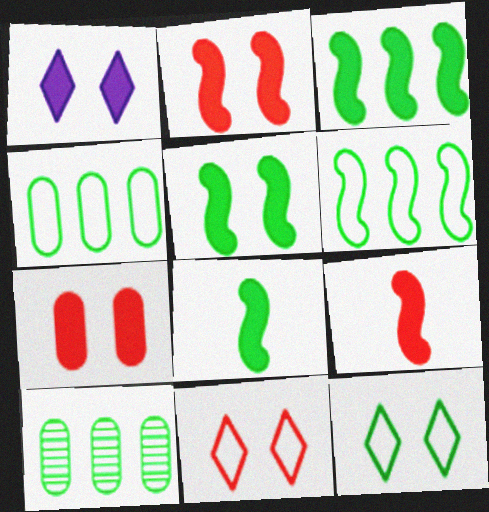[[1, 5, 7], 
[3, 5, 8], 
[8, 10, 12]]